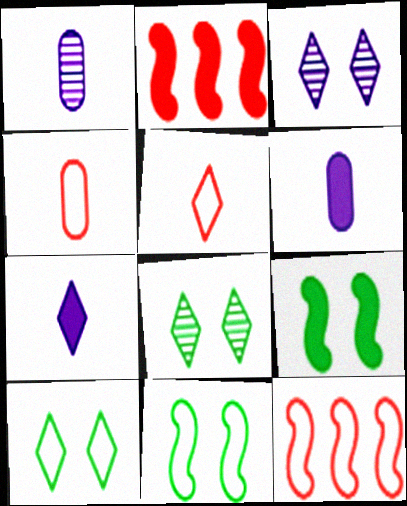[[1, 2, 10], 
[6, 8, 12]]